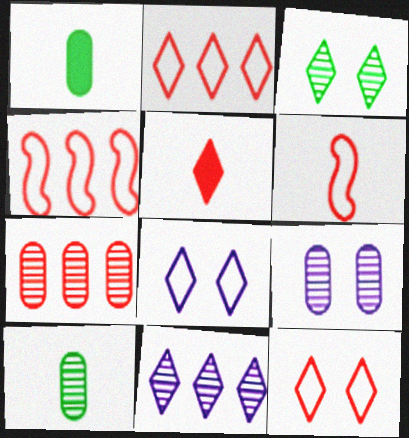[[7, 9, 10]]